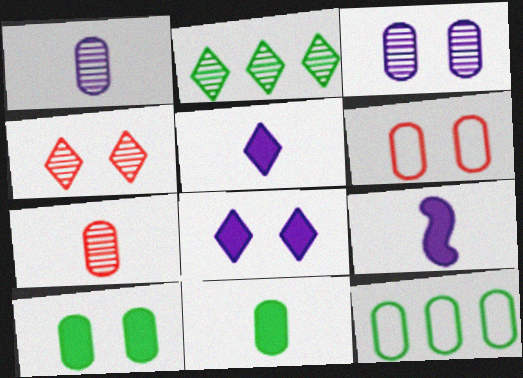[[2, 6, 9], 
[3, 6, 10], 
[4, 9, 12]]